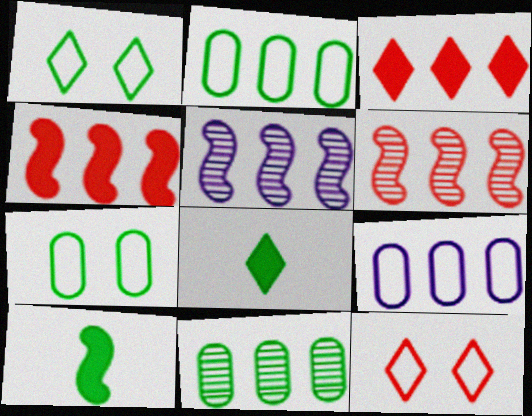[[1, 10, 11], 
[2, 3, 5]]